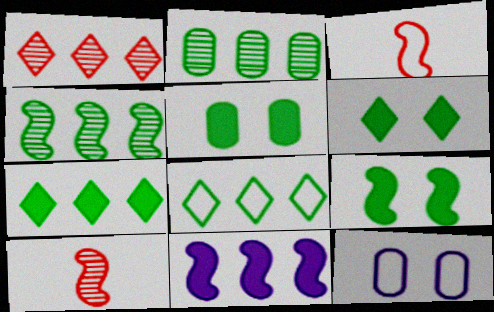[[3, 8, 12], 
[5, 6, 9], 
[7, 10, 12]]